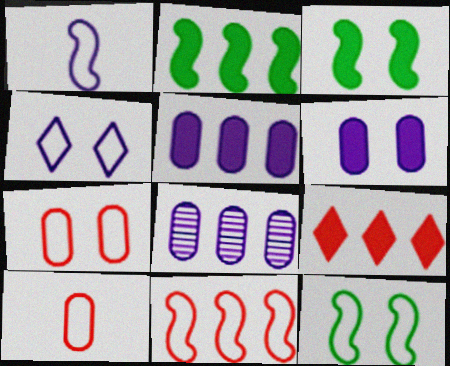[[1, 11, 12], 
[2, 5, 9], 
[4, 7, 12]]